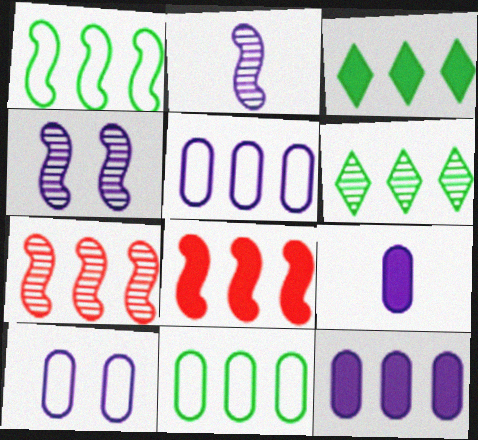[[3, 5, 7], 
[3, 8, 12], 
[5, 6, 8]]